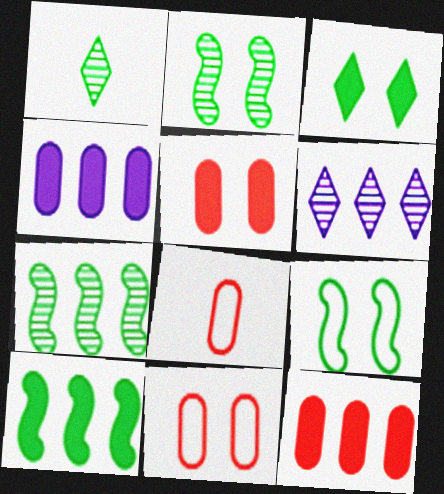[]